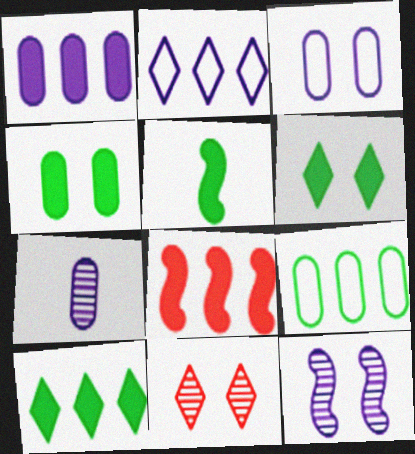[[1, 3, 7], 
[1, 8, 10], 
[4, 5, 10]]